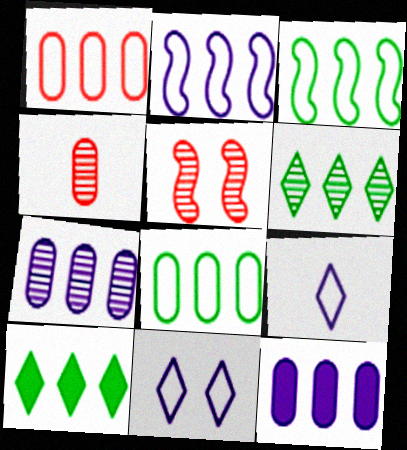[]